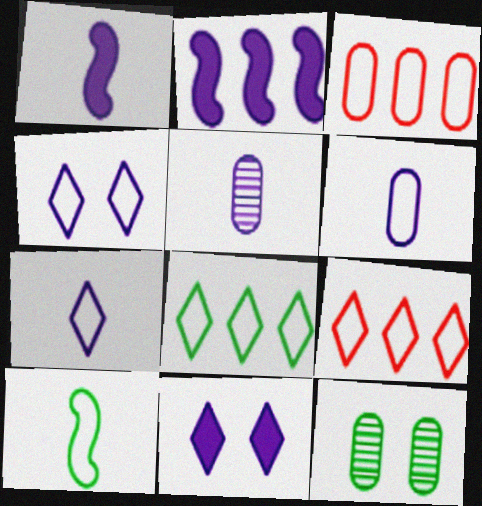[[1, 5, 7], 
[1, 9, 12], 
[2, 4, 5], 
[3, 4, 10]]